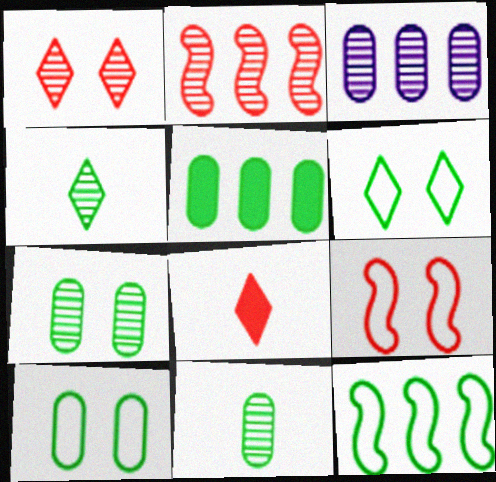[[5, 10, 11]]